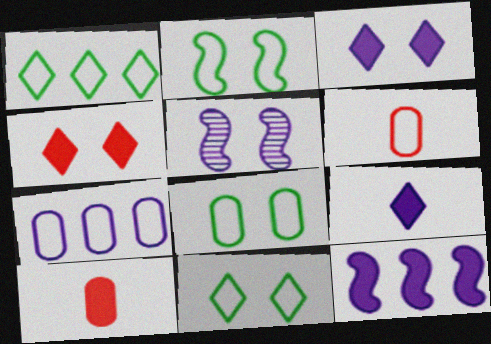[[1, 5, 10], 
[2, 8, 11], 
[4, 5, 8], 
[5, 7, 9], 
[6, 7, 8]]